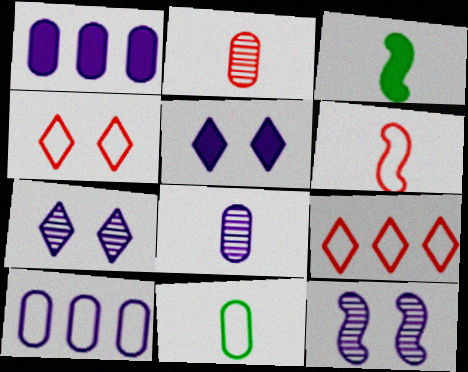[]